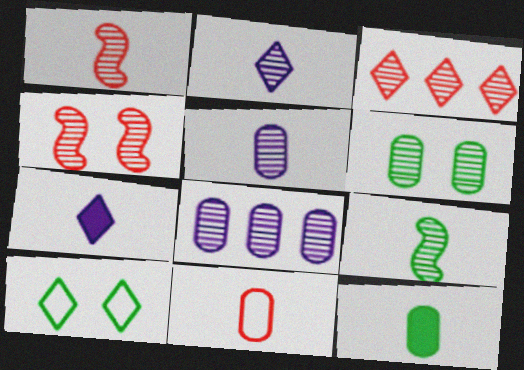[[3, 7, 10], 
[5, 11, 12], 
[7, 9, 11]]